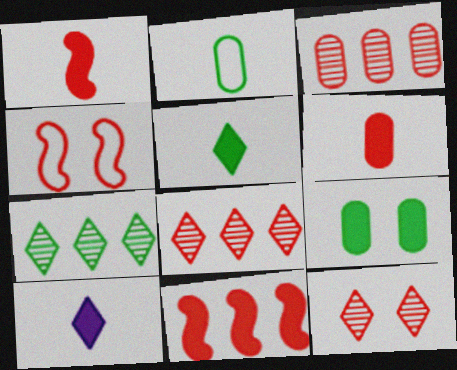[[4, 6, 8], 
[9, 10, 11]]